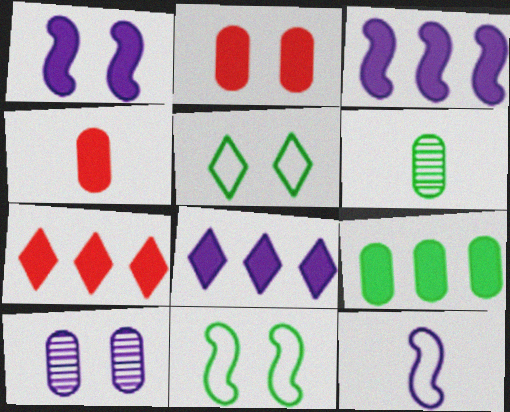[[3, 7, 9], 
[8, 10, 12]]